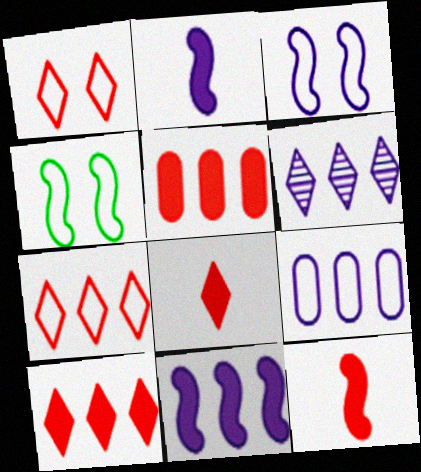[[6, 9, 11]]